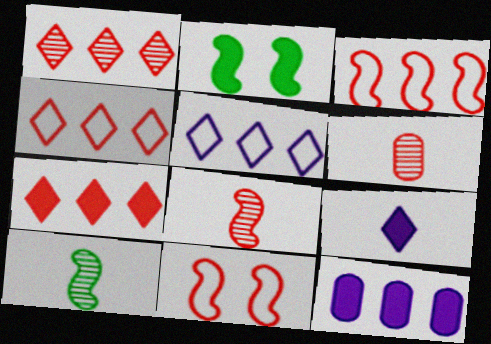[[1, 4, 7], 
[2, 5, 6], 
[6, 7, 11]]